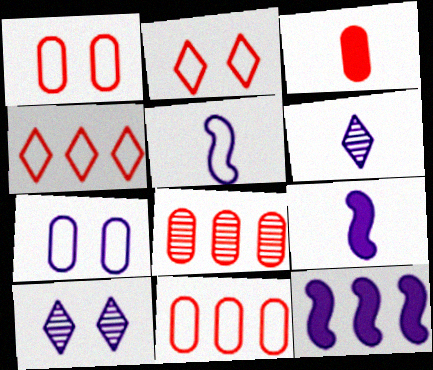[[1, 3, 8], 
[6, 7, 12]]